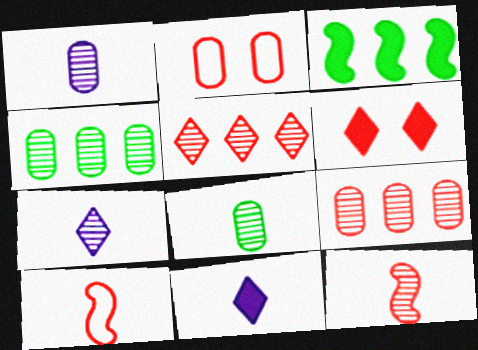[[2, 3, 7], 
[6, 9, 10], 
[7, 8, 12], 
[8, 10, 11]]